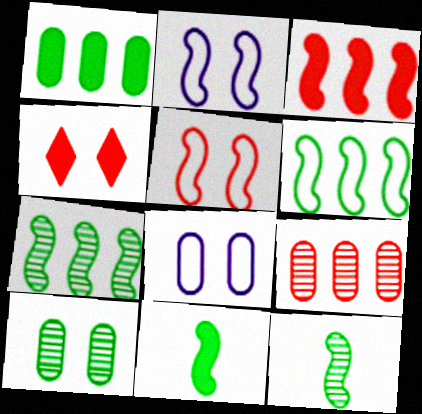[[2, 3, 12], 
[2, 4, 10]]